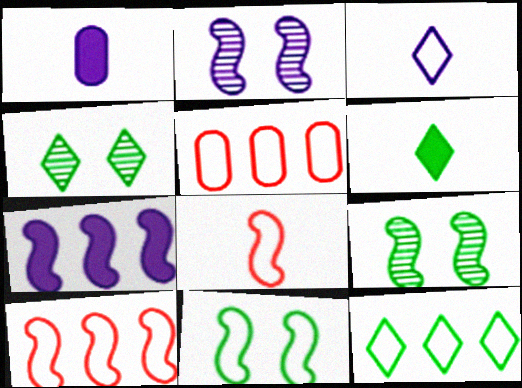[[1, 4, 10], 
[2, 5, 6], 
[3, 5, 11], 
[4, 6, 12], 
[7, 8, 9]]